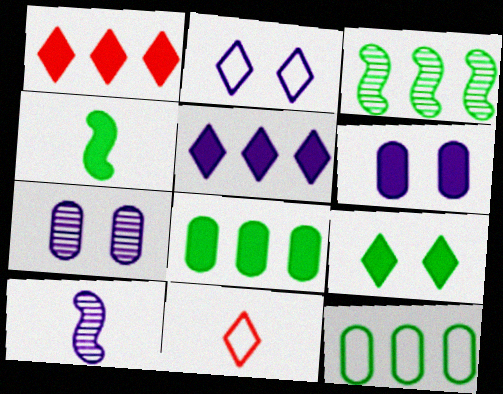[[1, 4, 6], 
[3, 6, 11], 
[4, 8, 9]]